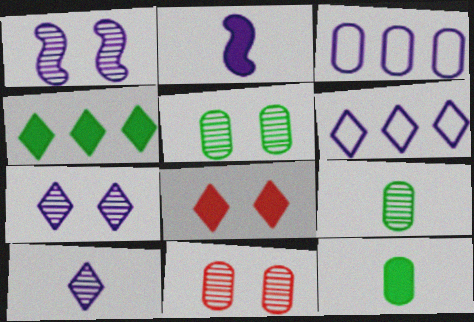[[2, 3, 7], 
[3, 11, 12]]